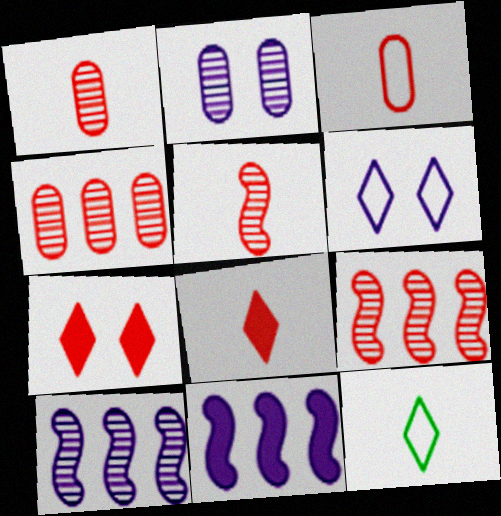[[3, 5, 8], 
[3, 7, 9]]